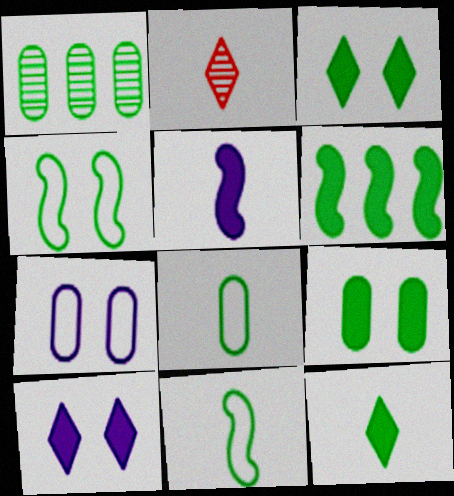[[1, 3, 11], 
[1, 4, 12], 
[1, 8, 9], 
[2, 5, 8], 
[2, 6, 7], 
[6, 9, 12]]